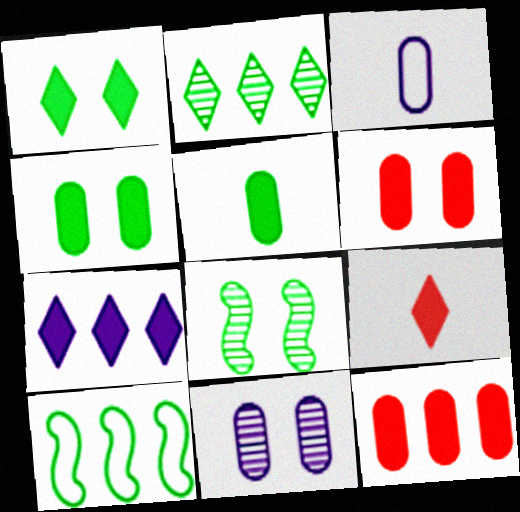[[1, 7, 9], 
[9, 10, 11]]